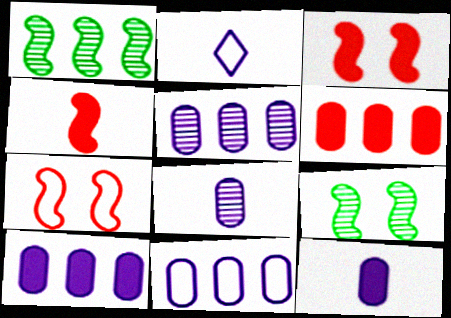[[2, 6, 9], 
[5, 10, 11]]